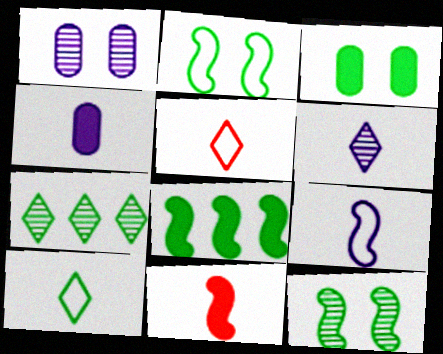[[1, 5, 8], 
[4, 6, 9]]